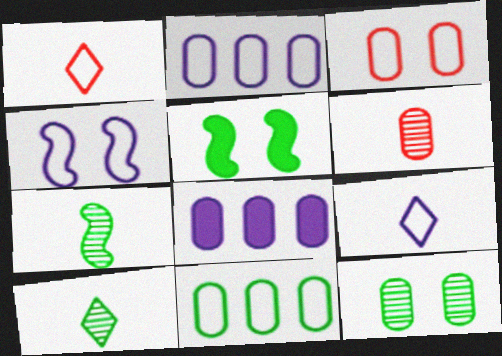[[1, 4, 11], 
[2, 4, 9], 
[5, 10, 11]]